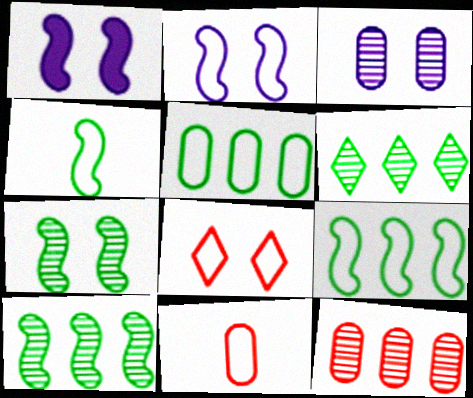[[1, 6, 11]]